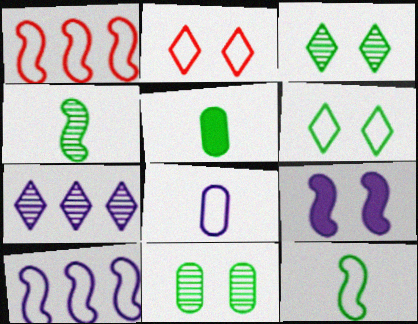[[1, 4, 9], 
[1, 6, 8], 
[2, 9, 11], 
[7, 8, 9]]